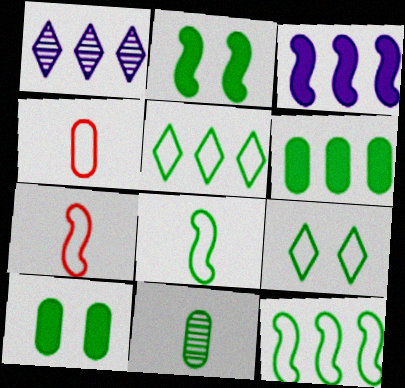[[1, 2, 4], 
[1, 7, 10], 
[2, 5, 11]]